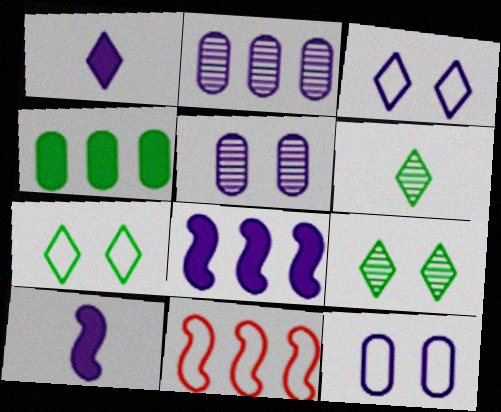[[2, 3, 10]]